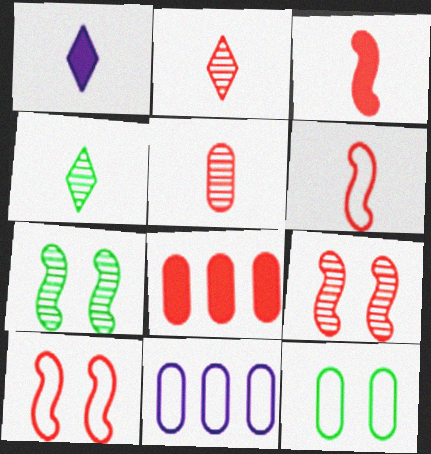[[2, 8, 10]]